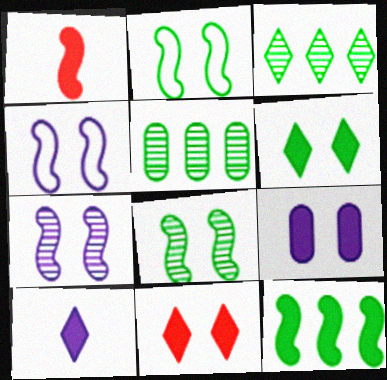[]